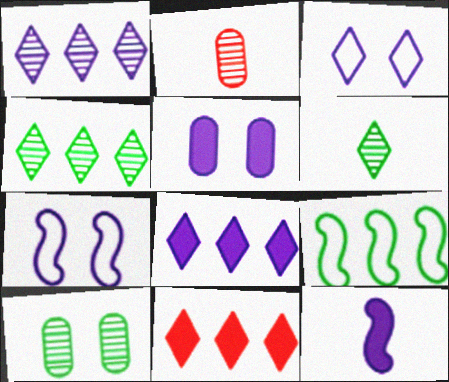[[3, 6, 11], 
[5, 8, 12]]